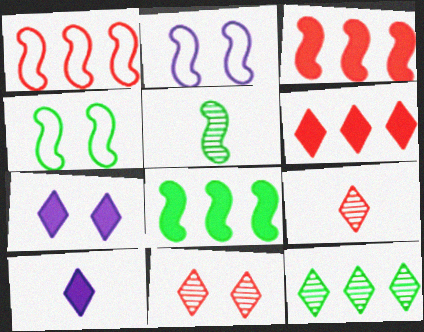[[2, 3, 5], 
[4, 5, 8]]